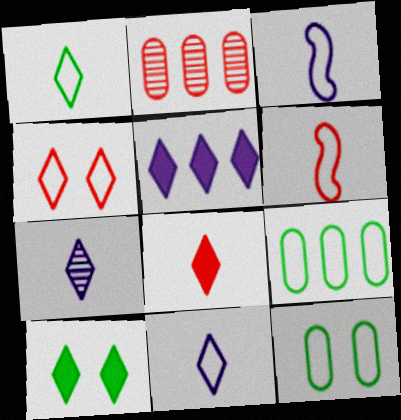[[1, 7, 8], 
[2, 3, 10], 
[3, 4, 9], 
[5, 8, 10]]